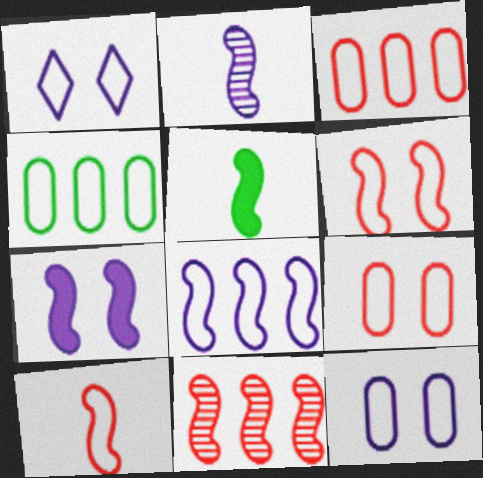[[1, 4, 10], 
[2, 5, 10], 
[2, 7, 8]]